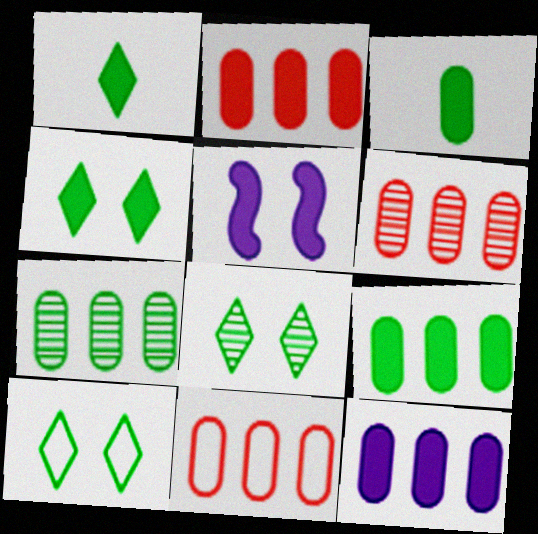[[1, 2, 5], 
[2, 6, 11], 
[2, 9, 12], 
[4, 8, 10], 
[7, 11, 12]]